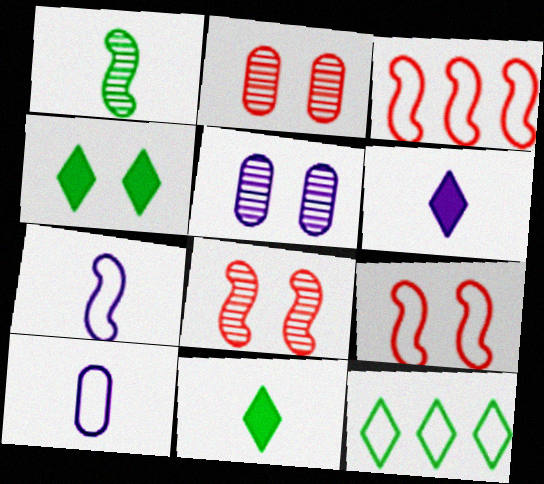[[3, 5, 11], 
[4, 5, 9], 
[9, 10, 12]]